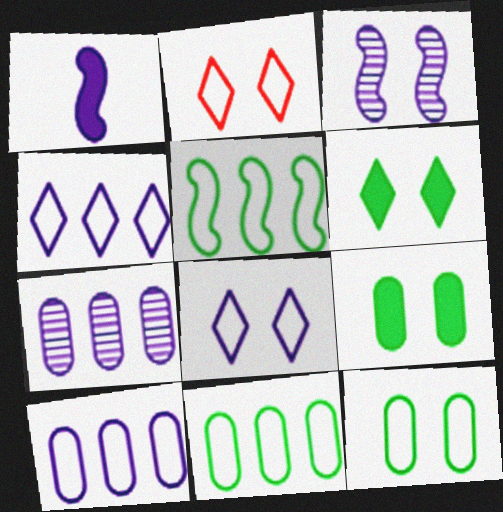[[1, 7, 8], 
[2, 3, 9]]